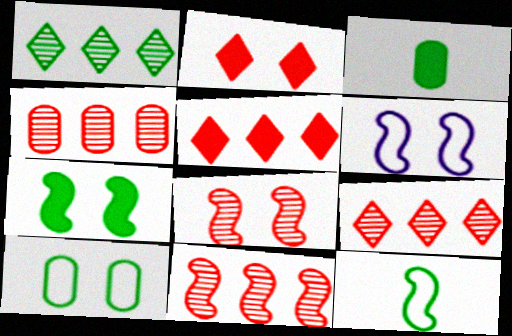[[3, 6, 9], 
[4, 9, 11], 
[6, 7, 8]]